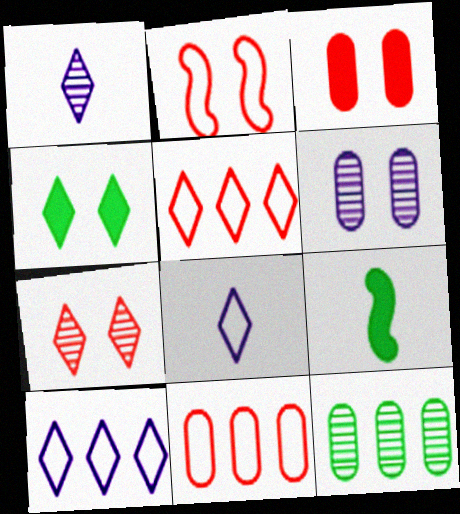[[1, 4, 5], 
[2, 3, 7], 
[2, 4, 6], 
[5, 6, 9]]